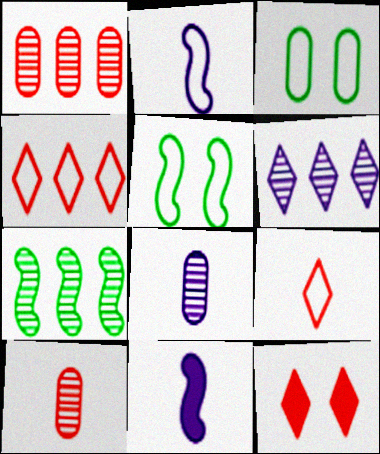[[1, 6, 7], 
[2, 3, 4]]